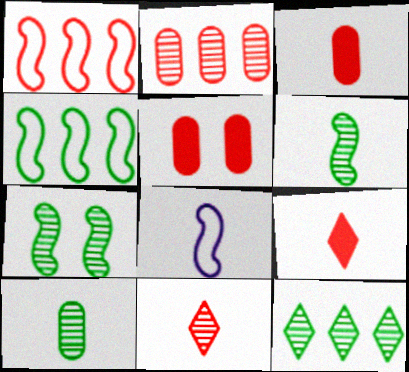[[1, 5, 11], 
[5, 8, 12], 
[7, 10, 12], 
[8, 9, 10]]